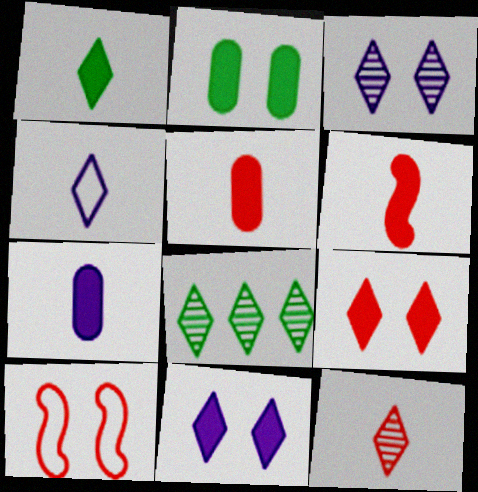[[1, 4, 12], 
[1, 6, 7], 
[2, 3, 10], 
[3, 8, 12], 
[4, 8, 9], 
[7, 8, 10]]